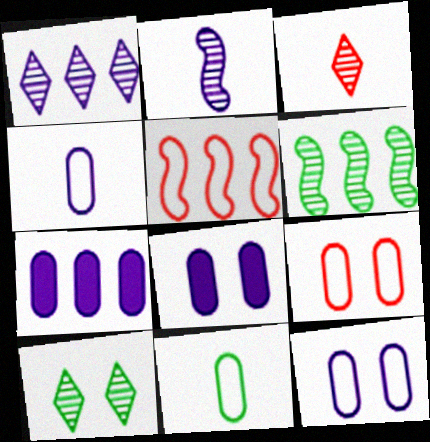[[1, 3, 10]]